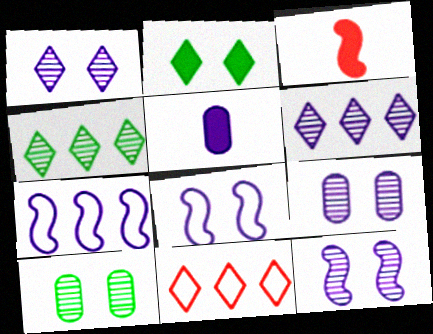[[1, 5, 7], 
[1, 9, 12], 
[5, 6, 8]]